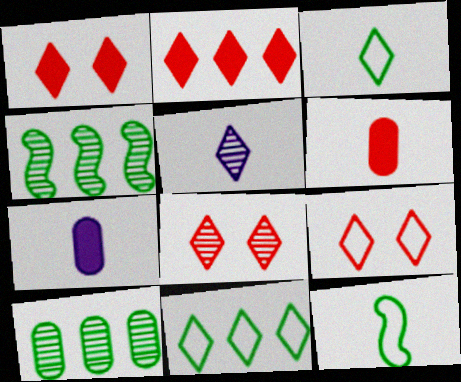[[1, 5, 11], 
[1, 8, 9], 
[4, 7, 9], 
[5, 6, 12]]